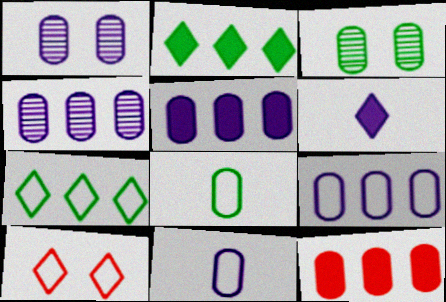[[1, 5, 11], 
[1, 8, 12], 
[3, 11, 12], 
[4, 5, 9]]